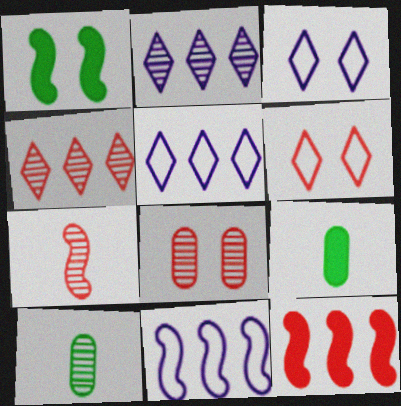[[1, 3, 8], 
[1, 7, 11], 
[3, 10, 12], 
[4, 7, 8]]